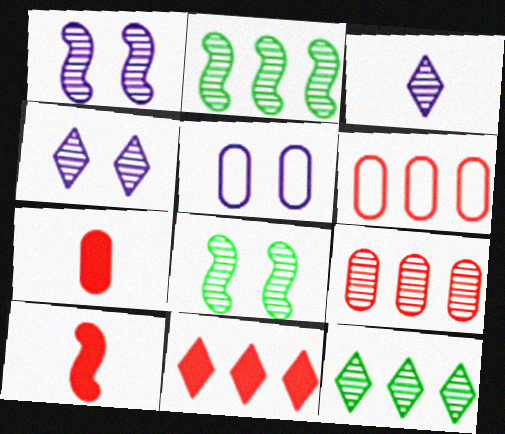[[3, 8, 9], 
[5, 10, 12]]